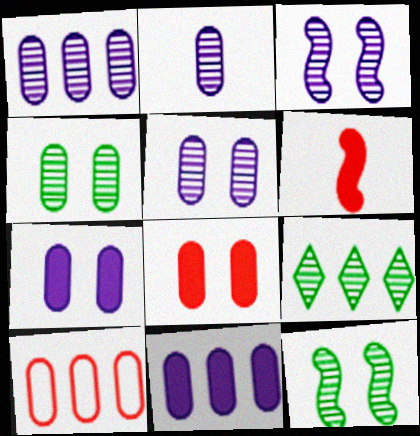[[1, 2, 5]]